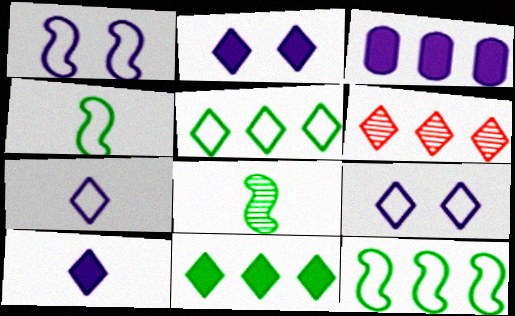[[3, 6, 12]]